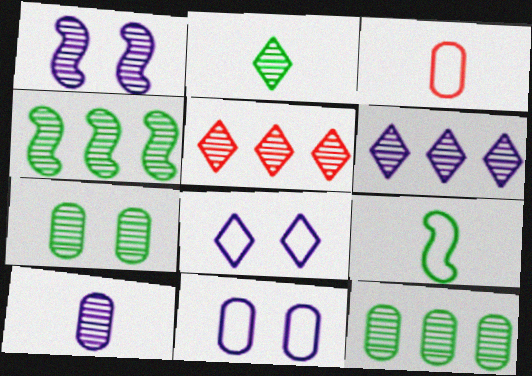[[1, 6, 10], 
[2, 4, 7]]